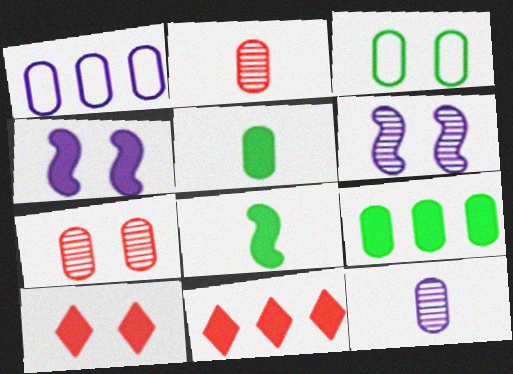[[1, 5, 7], 
[3, 6, 10], 
[4, 5, 11]]